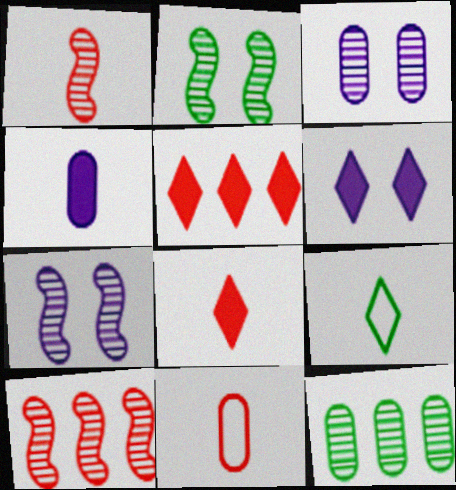[[1, 4, 9], 
[1, 8, 11]]